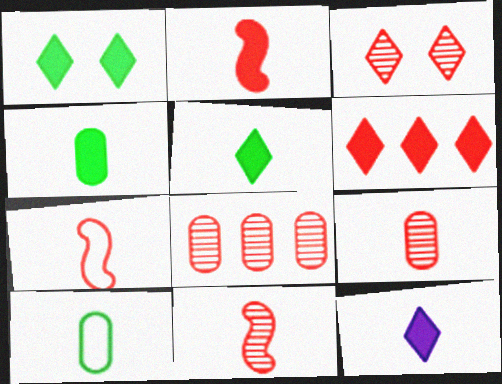[[1, 6, 12], 
[2, 4, 12], 
[2, 7, 11], 
[3, 8, 11], 
[10, 11, 12]]